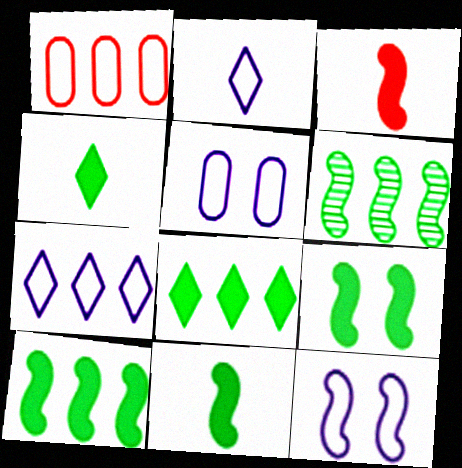[[3, 6, 12], 
[9, 10, 11]]